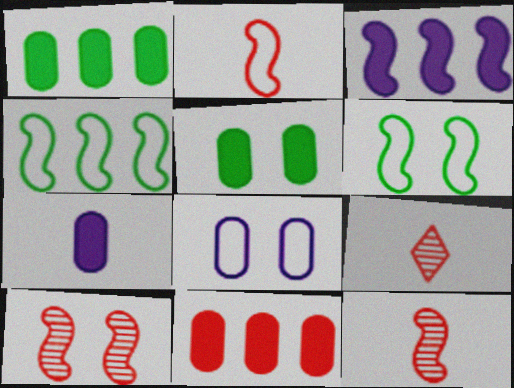[[3, 6, 12], 
[5, 7, 11]]